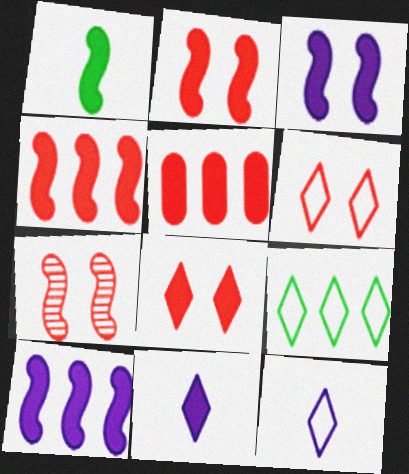[[1, 2, 10], 
[1, 3, 4], 
[6, 9, 12]]